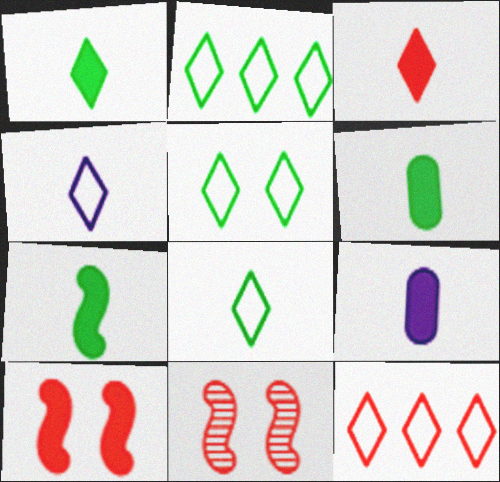[[1, 6, 7], 
[2, 5, 8], 
[2, 9, 11], 
[3, 7, 9], 
[4, 5, 12]]